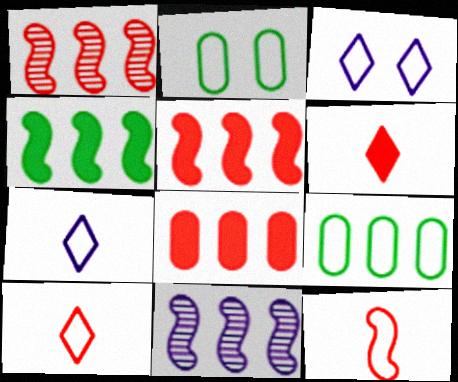[[2, 6, 11], 
[3, 9, 12]]